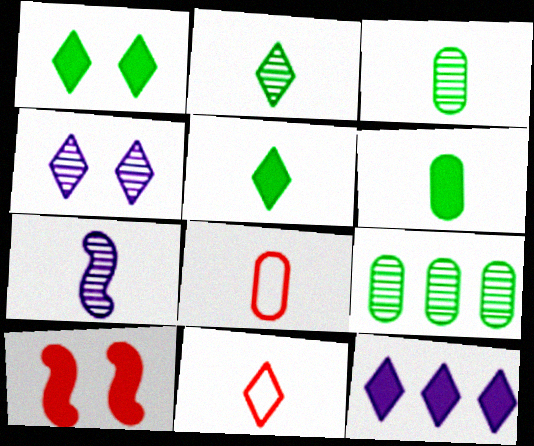[[5, 7, 8], 
[6, 7, 11], 
[6, 10, 12]]